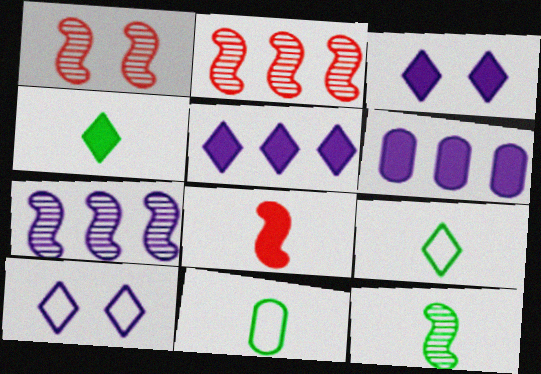[[1, 5, 11], 
[1, 6, 9], 
[1, 7, 12], 
[2, 3, 11], 
[4, 11, 12]]